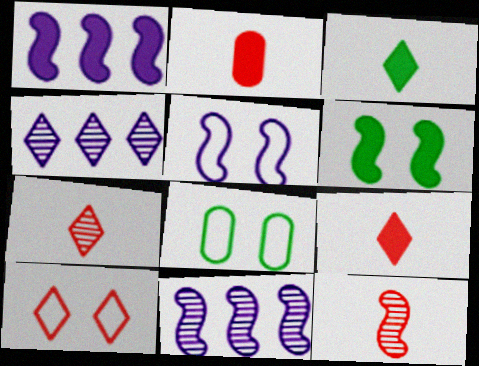[[1, 7, 8], 
[3, 4, 10], 
[5, 8, 10], 
[8, 9, 11]]